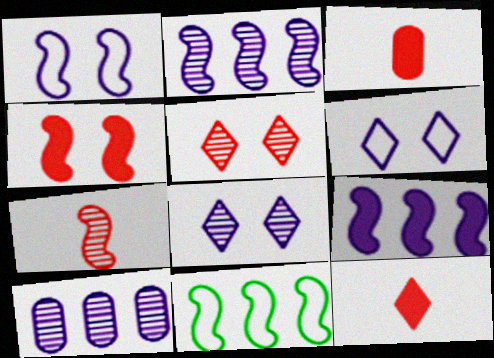[[3, 8, 11]]